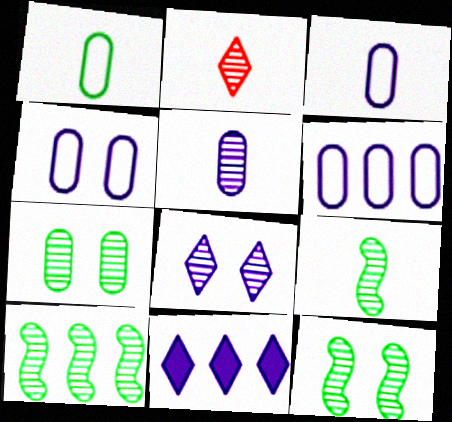[[2, 5, 9], 
[3, 4, 6], 
[9, 10, 12]]